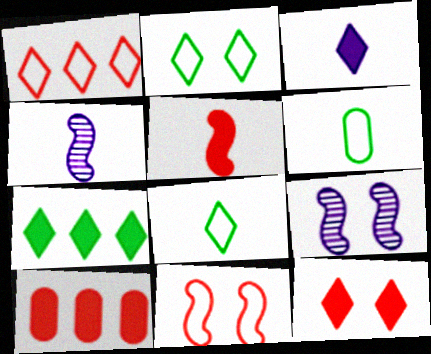[[2, 4, 10], 
[3, 7, 12], 
[5, 10, 12], 
[8, 9, 10]]